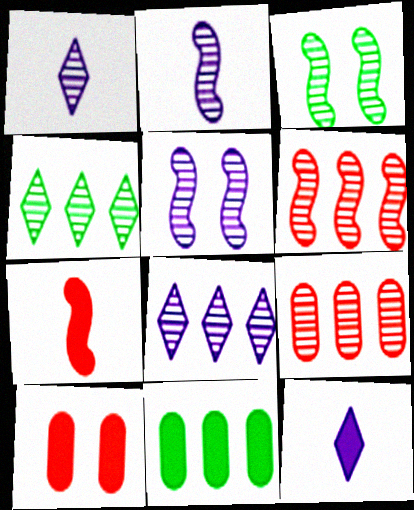[[1, 3, 9], 
[2, 3, 6]]